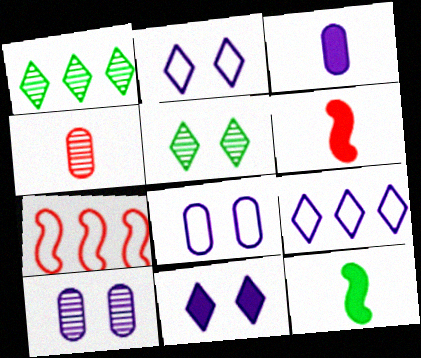[[1, 6, 8], 
[3, 5, 7]]